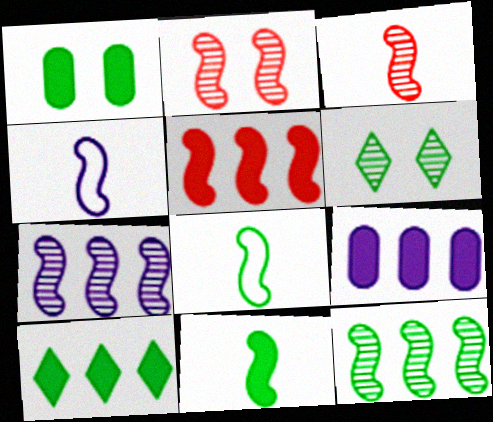[[1, 10, 11], 
[3, 4, 11], 
[5, 9, 10]]